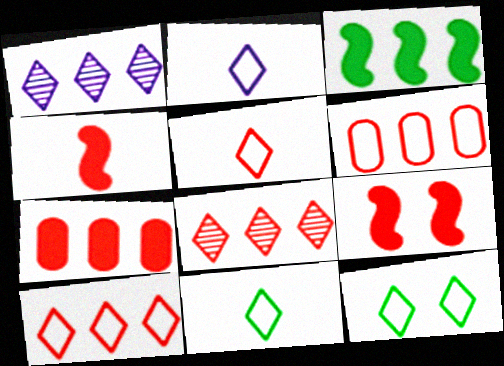[[1, 3, 6], 
[2, 5, 11], 
[2, 10, 12]]